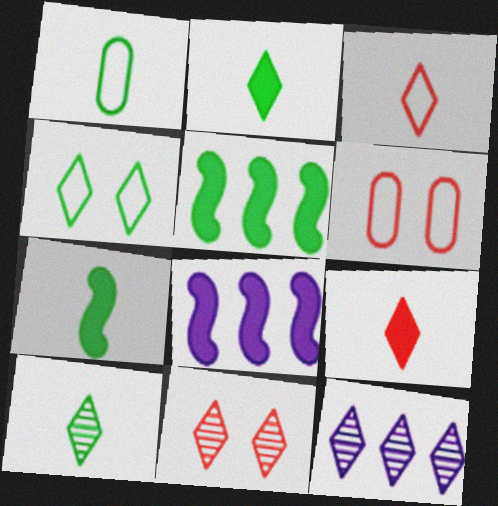[[1, 7, 10], 
[1, 8, 11], 
[4, 9, 12], 
[6, 7, 12], 
[6, 8, 10], 
[10, 11, 12]]